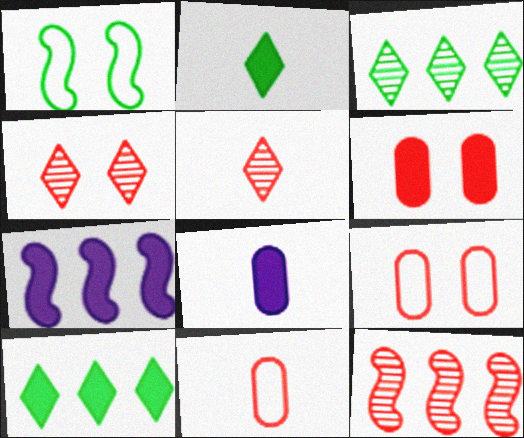[[2, 6, 7]]